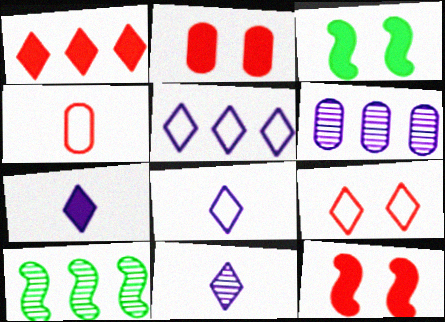[[2, 8, 10], 
[7, 8, 11]]